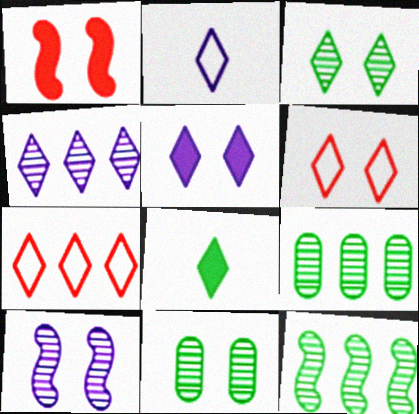[[1, 2, 9], 
[2, 4, 5], 
[3, 5, 6], 
[4, 6, 8]]